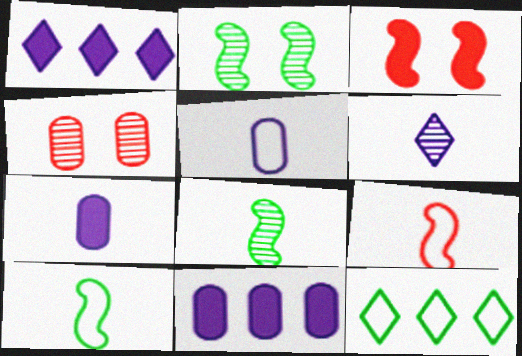[[1, 4, 10]]